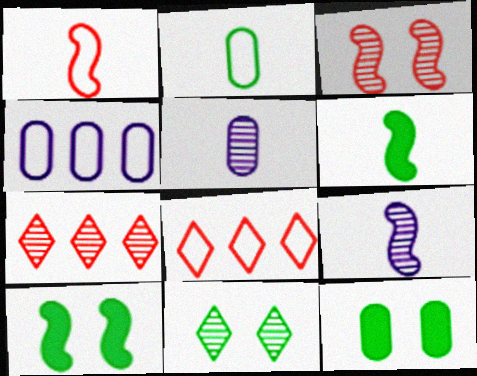[[1, 6, 9], 
[5, 8, 10], 
[8, 9, 12]]